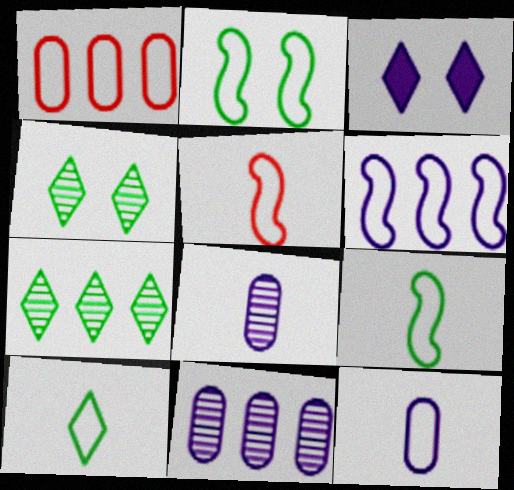[[2, 5, 6], 
[3, 6, 8], 
[5, 10, 12]]